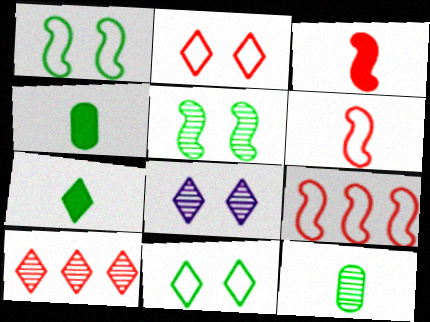[[4, 8, 9]]